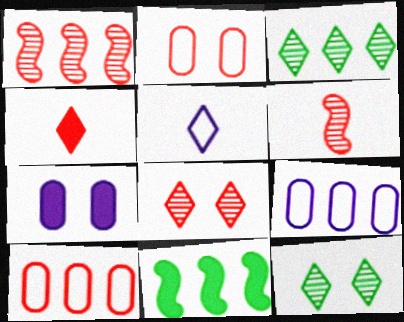[[1, 2, 4], 
[4, 7, 11]]